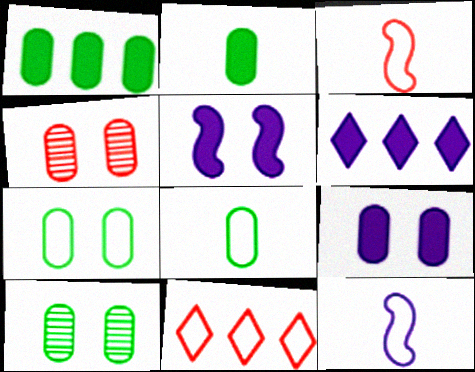[[1, 8, 10], 
[3, 6, 10], 
[4, 7, 9], 
[7, 11, 12]]